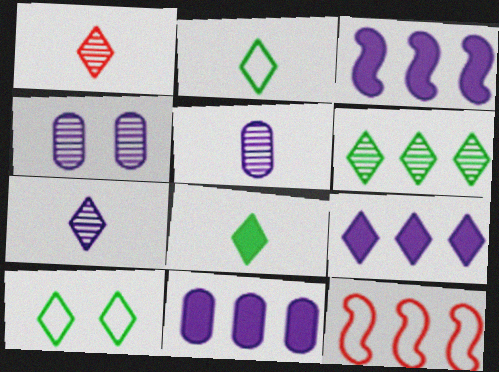[[1, 9, 10], 
[3, 9, 11], 
[4, 8, 12], 
[6, 8, 10], 
[6, 11, 12]]